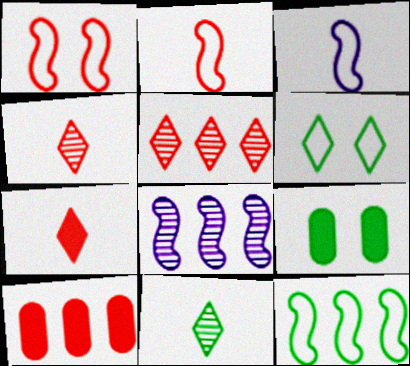[[1, 3, 12], 
[1, 4, 10], 
[3, 5, 9], 
[9, 11, 12]]